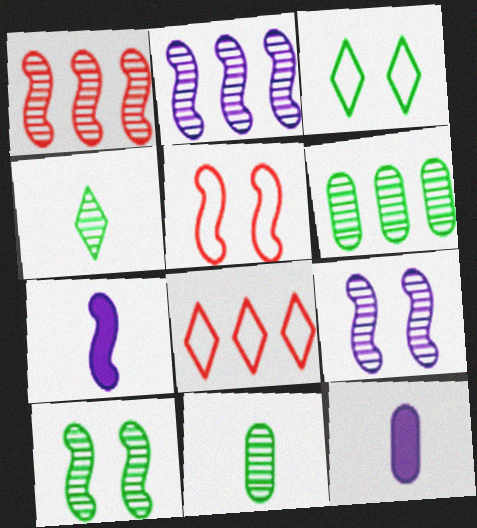[[1, 3, 12], 
[4, 6, 10], 
[8, 10, 12]]